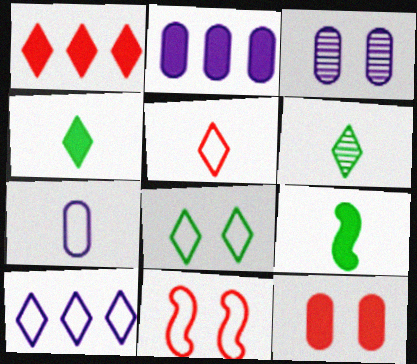[[2, 3, 7], 
[2, 6, 11], 
[5, 8, 10]]